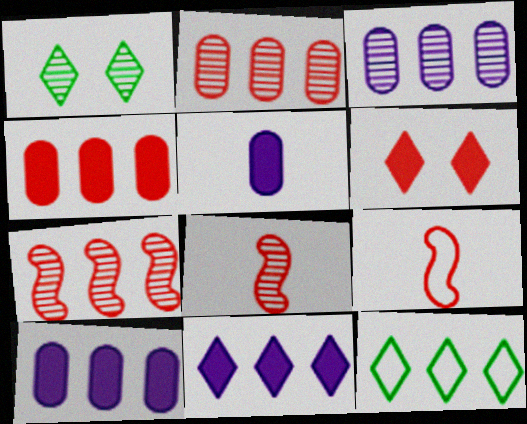[[1, 3, 8], 
[1, 9, 10], 
[2, 6, 9], 
[7, 10, 12]]